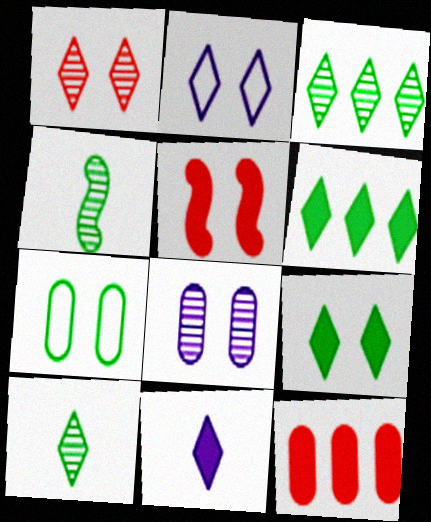[[1, 2, 9], 
[2, 4, 12], 
[4, 6, 7]]